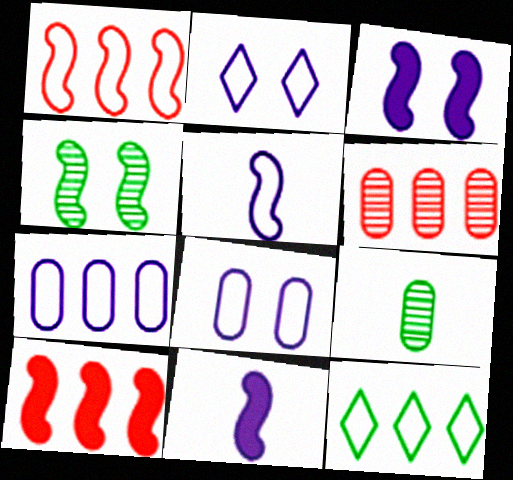[[1, 4, 11], 
[1, 7, 12], 
[2, 5, 7], 
[2, 9, 10], 
[4, 5, 10]]